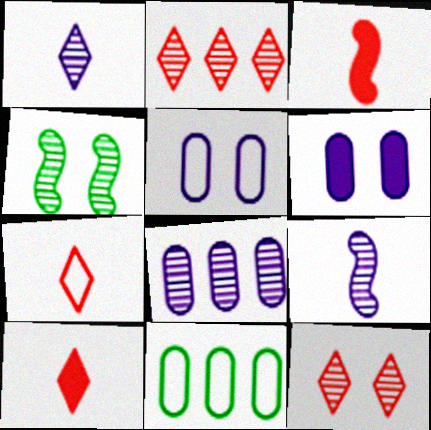[]